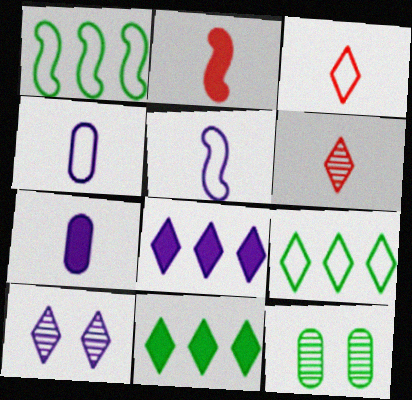[[3, 10, 11]]